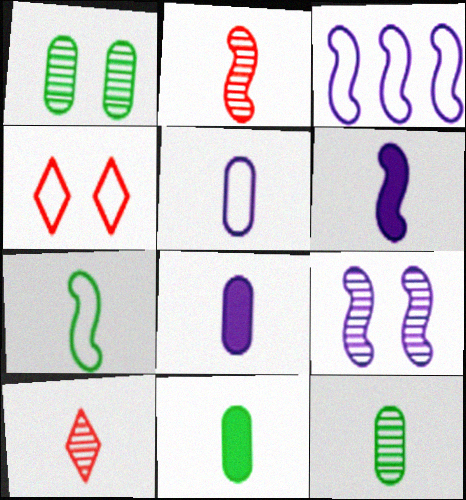[[2, 6, 7], 
[3, 6, 9], 
[7, 8, 10]]